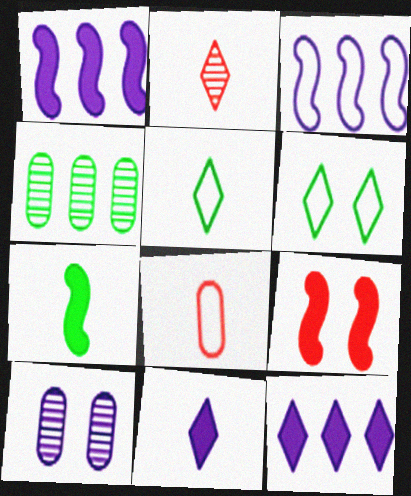[[1, 7, 9], 
[2, 5, 11], 
[2, 6, 12], 
[3, 6, 8], 
[3, 10, 11], 
[4, 6, 7], 
[6, 9, 10]]